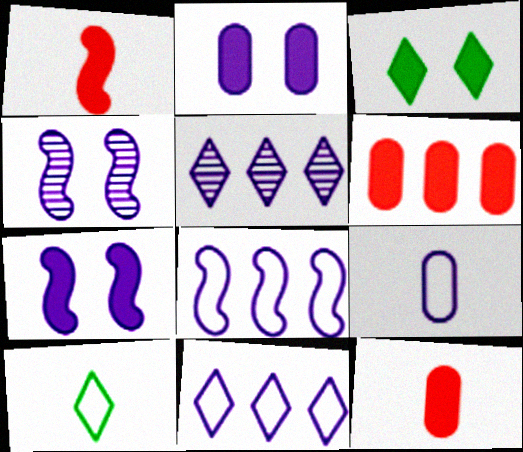[[4, 6, 10], 
[5, 7, 9]]